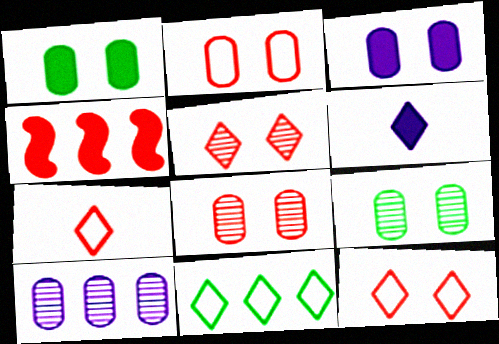[[1, 4, 6], 
[2, 3, 9], 
[4, 7, 8], 
[4, 10, 11], 
[5, 6, 11]]